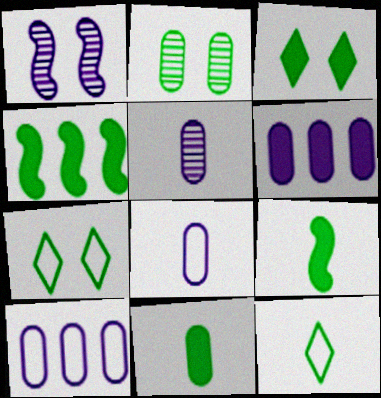[[2, 4, 12], 
[3, 4, 11]]